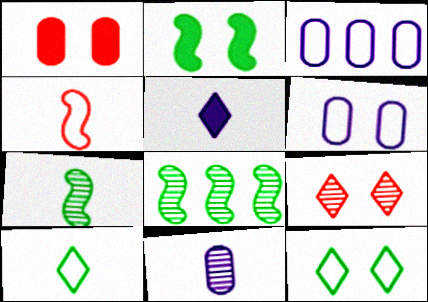[[2, 6, 9], 
[3, 4, 12], 
[8, 9, 11]]